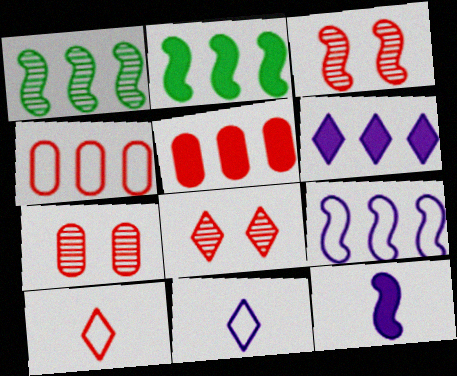[[1, 4, 6], 
[2, 5, 6], 
[2, 7, 11], 
[3, 5, 10], 
[3, 7, 8]]